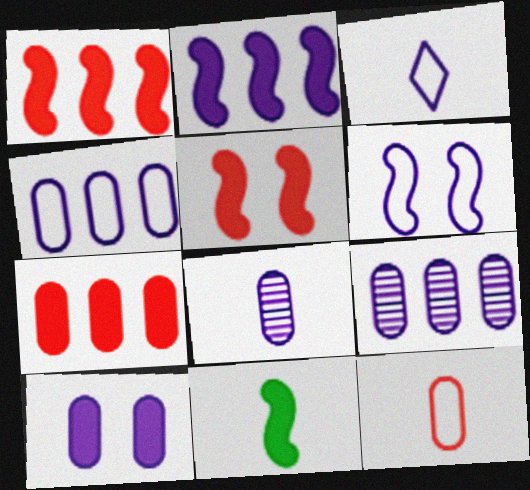[[2, 5, 11], 
[3, 4, 6], 
[4, 8, 10]]